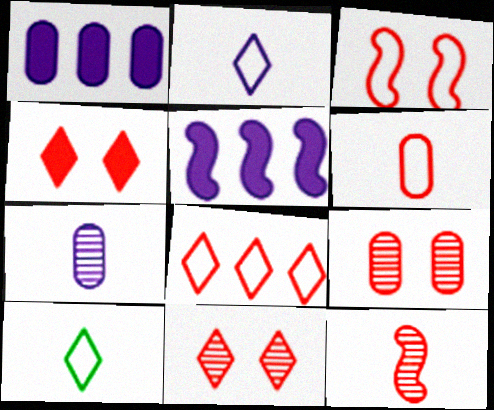[[3, 4, 9], 
[3, 6, 8], 
[5, 9, 10]]